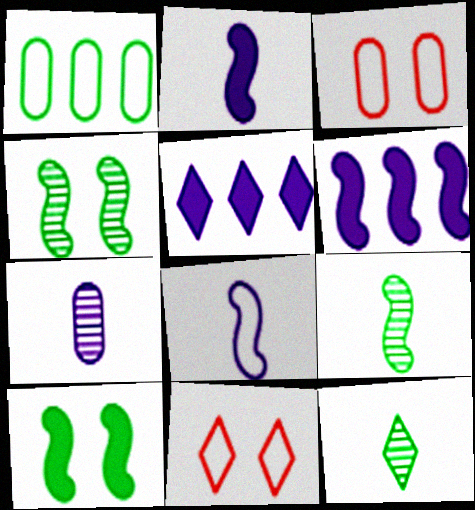[[1, 8, 11], 
[1, 10, 12], 
[3, 5, 9], 
[3, 6, 12], 
[5, 11, 12]]